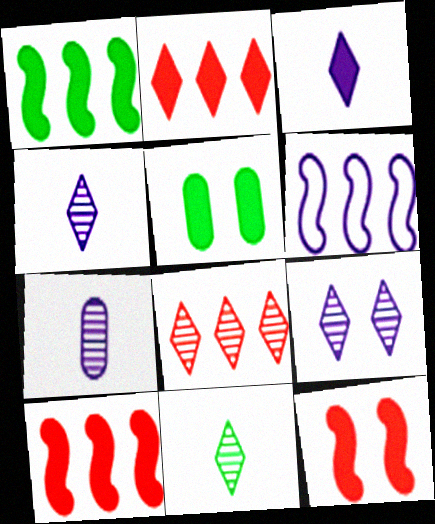[[3, 5, 10], 
[8, 9, 11]]